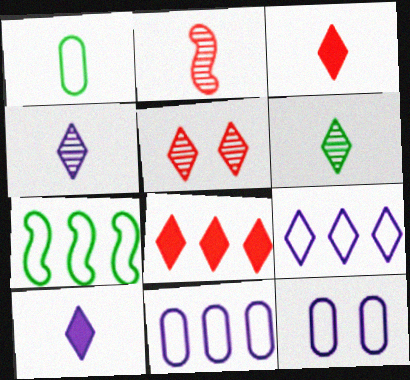[[1, 2, 10]]